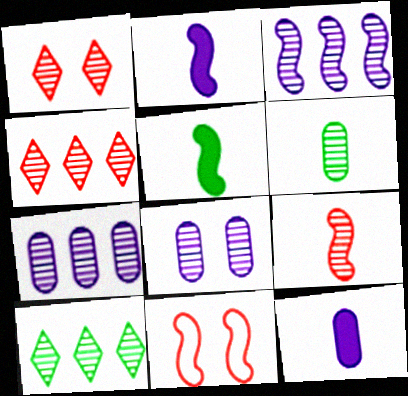[[1, 3, 6], 
[3, 5, 11], 
[8, 9, 10], 
[10, 11, 12]]